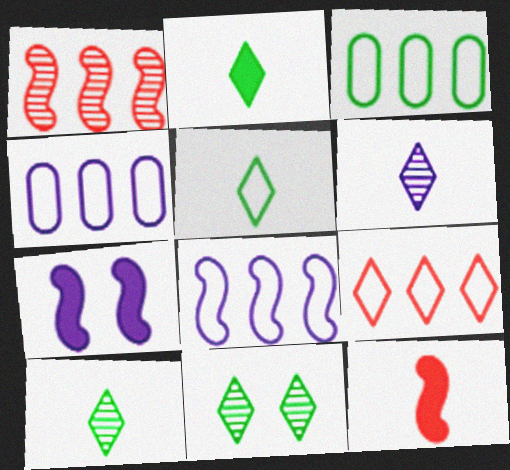[[2, 5, 10], 
[3, 8, 9], 
[4, 6, 7], 
[4, 11, 12]]